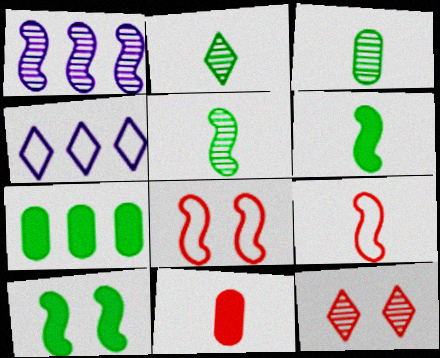[[1, 3, 12], 
[1, 6, 8], 
[1, 9, 10], 
[2, 3, 5]]